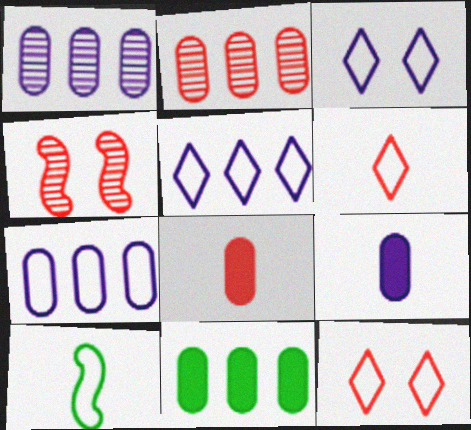[[2, 7, 11], 
[7, 10, 12]]